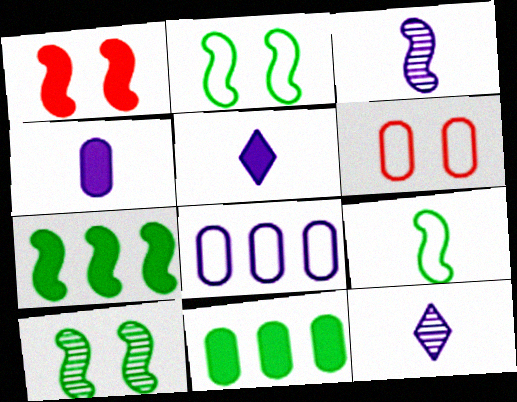[[1, 5, 11], 
[6, 7, 12], 
[7, 9, 10]]